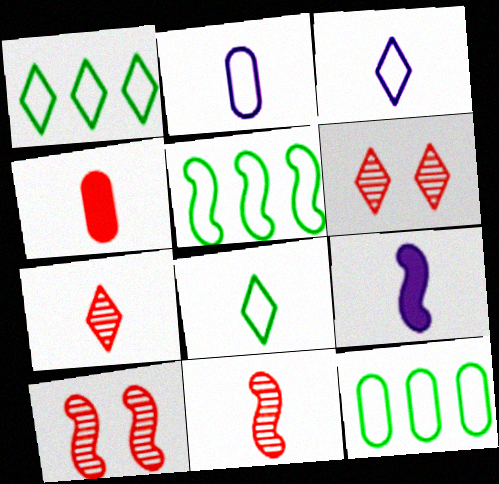[[1, 5, 12], 
[5, 9, 10], 
[6, 9, 12]]